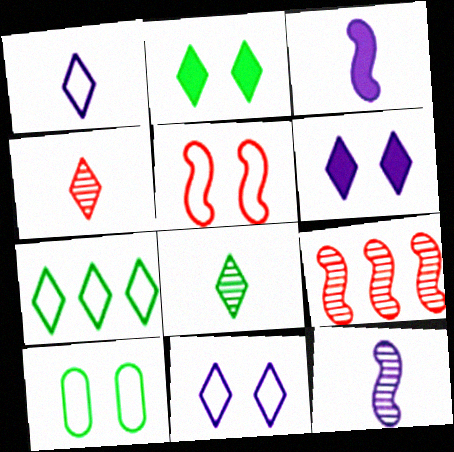[[2, 7, 8], 
[4, 6, 7], 
[5, 10, 11]]